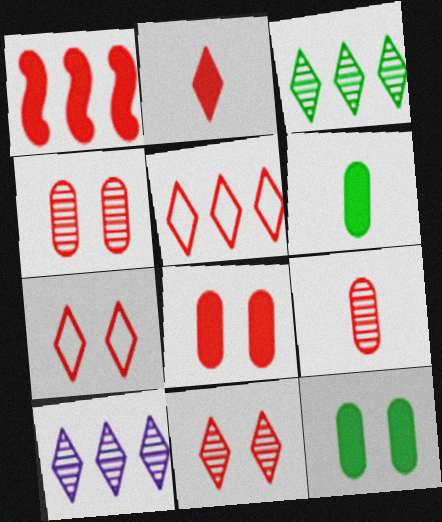[[1, 2, 8], 
[1, 7, 9], 
[2, 5, 11]]